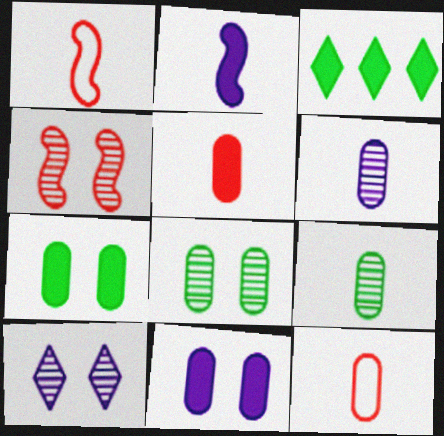[[4, 8, 10]]